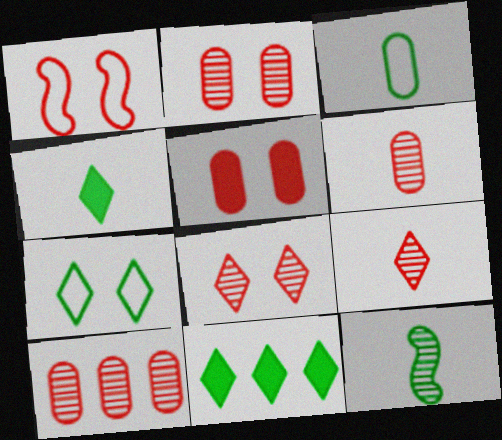[[1, 5, 8], 
[2, 6, 10], 
[3, 4, 12]]